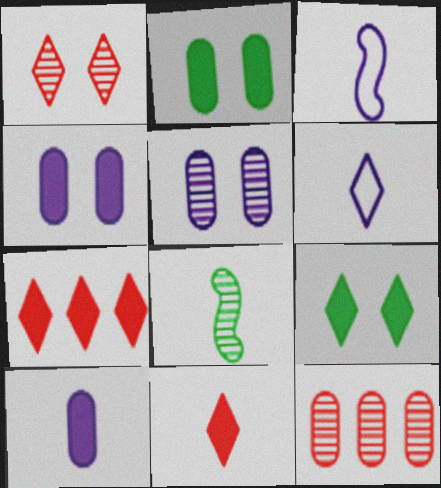[[3, 9, 12]]